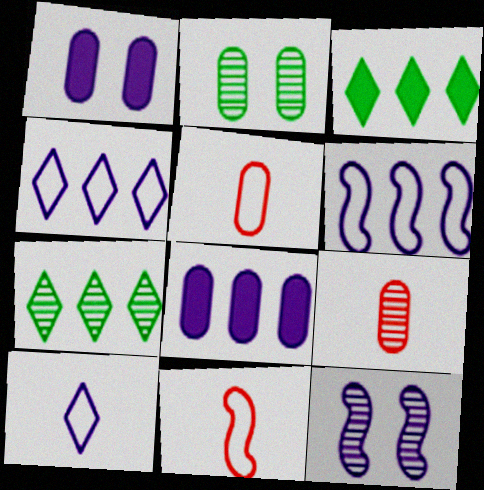[[1, 7, 11], 
[2, 5, 8], 
[3, 5, 12], 
[7, 9, 12], 
[8, 10, 12]]